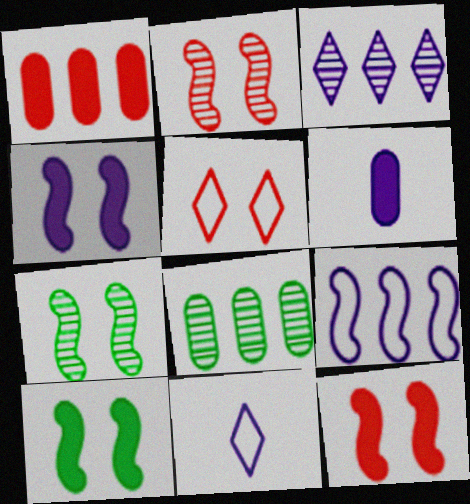[[1, 7, 11], 
[4, 10, 12], 
[8, 11, 12]]